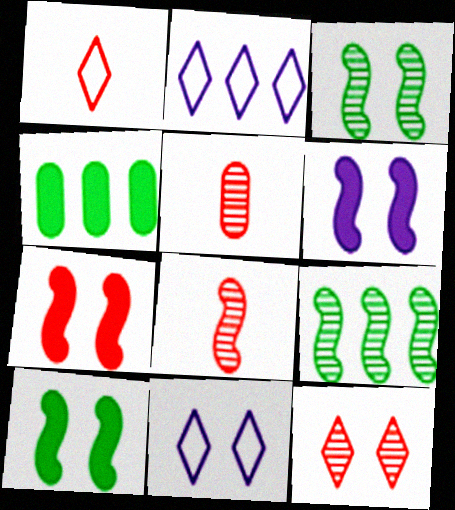[[2, 5, 10], 
[4, 8, 11], 
[6, 7, 10]]